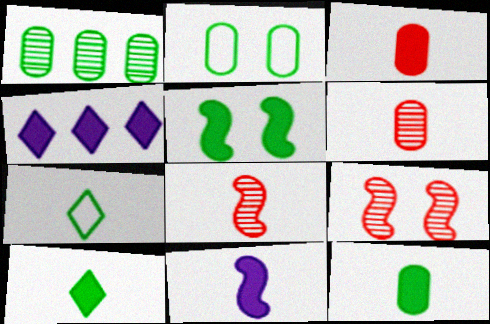[[1, 2, 12], 
[1, 5, 7], 
[2, 4, 8], 
[3, 4, 5], 
[3, 10, 11], 
[6, 7, 11]]